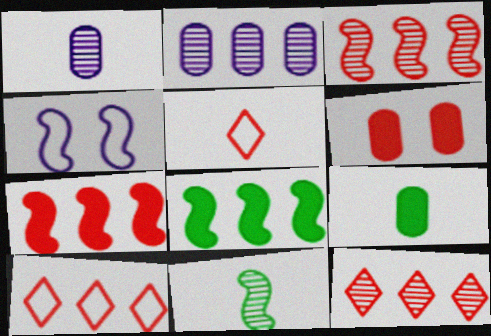[[2, 8, 10], 
[3, 5, 6], 
[4, 7, 11], 
[4, 9, 12]]